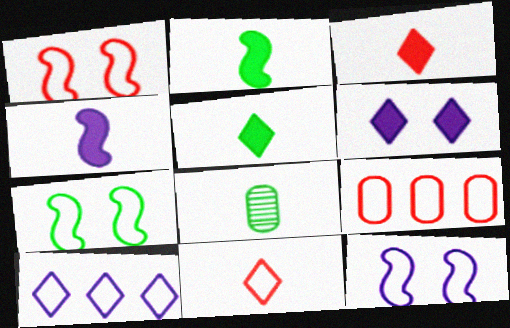[[1, 7, 12], 
[1, 9, 11], 
[4, 8, 11]]